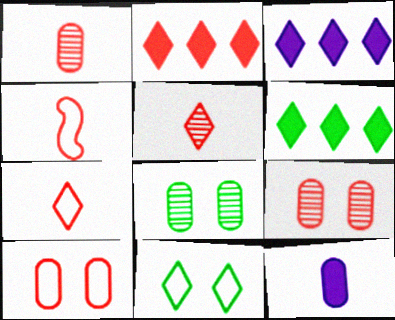[[2, 3, 6], 
[2, 4, 9], 
[3, 4, 8], 
[3, 5, 11]]